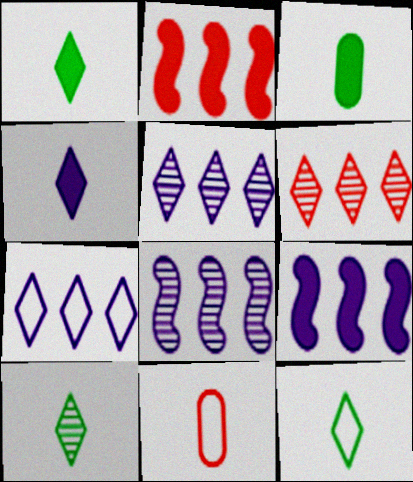[[1, 10, 12]]